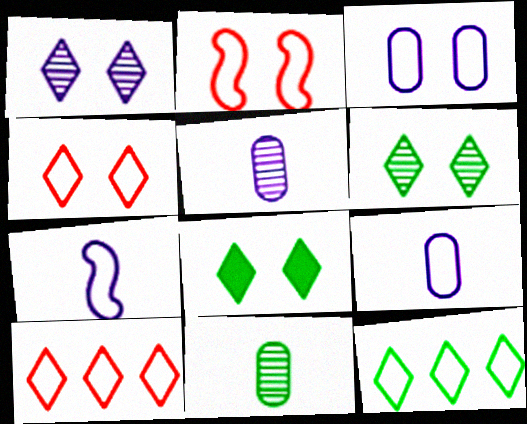[[1, 4, 8], 
[2, 9, 12]]